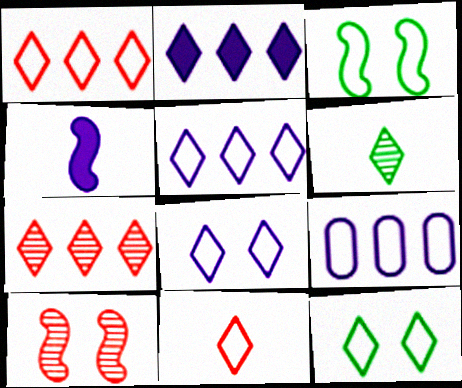[[3, 9, 11], 
[5, 11, 12]]